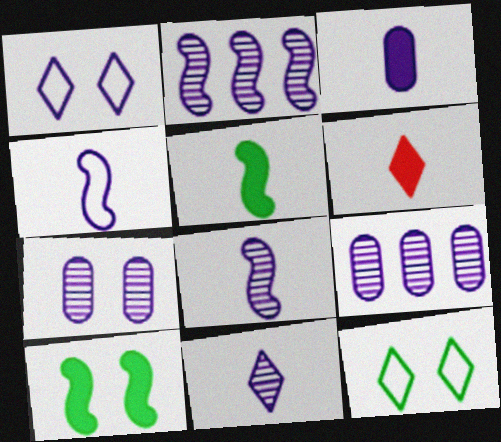[[1, 2, 3], 
[2, 7, 11], 
[3, 4, 11], 
[3, 5, 6]]